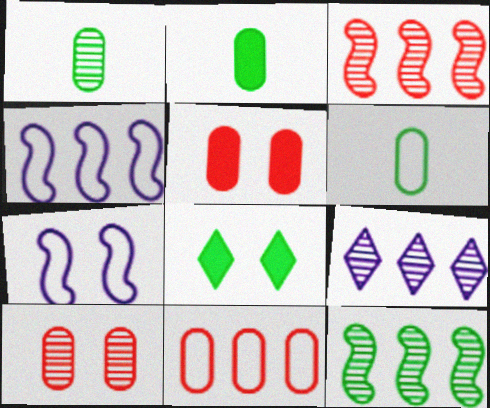[[1, 2, 6], 
[6, 8, 12], 
[7, 8, 10]]